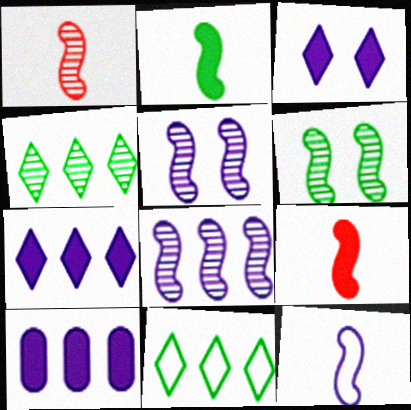[[1, 2, 12], 
[1, 6, 8]]